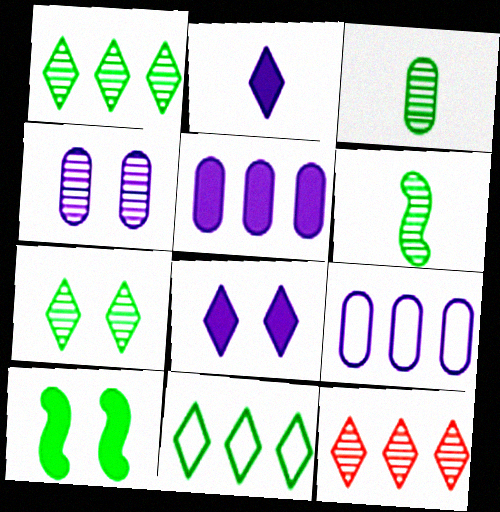[[3, 10, 11], 
[4, 6, 12]]